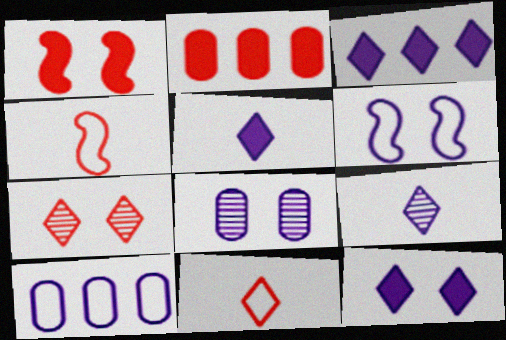[[2, 4, 7], 
[3, 5, 12], 
[6, 8, 12]]